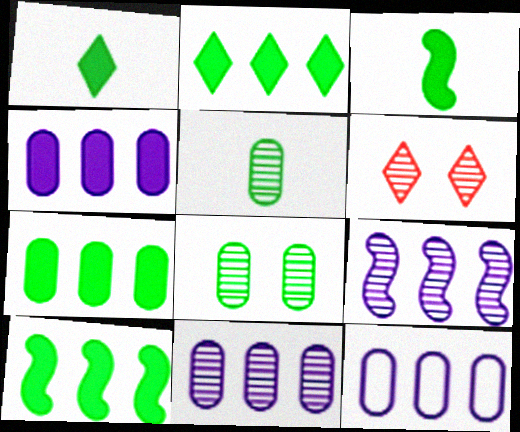[[2, 7, 10], 
[3, 6, 12], 
[4, 11, 12], 
[5, 6, 9]]